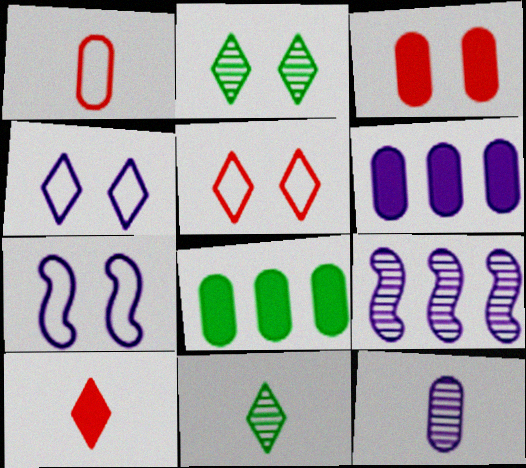[[2, 3, 7]]